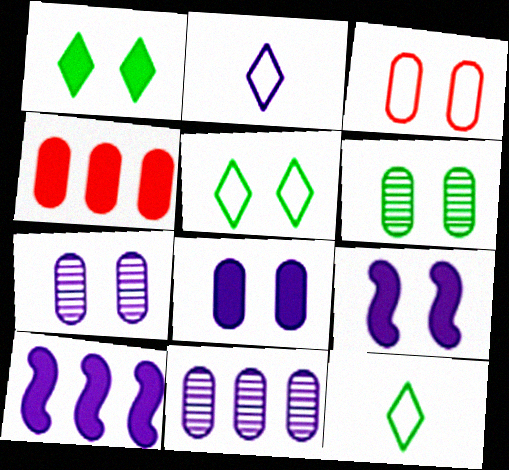[[2, 7, 10], 
[2, 9, 11], 
[3, 6, 8]]